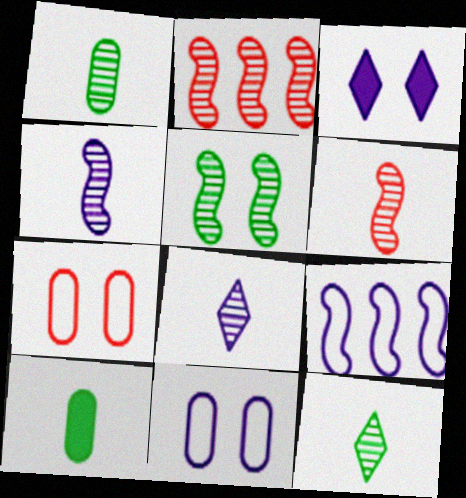[[1, 6, 8], 
[2, 4, 5], 
[3, 5, 7]]